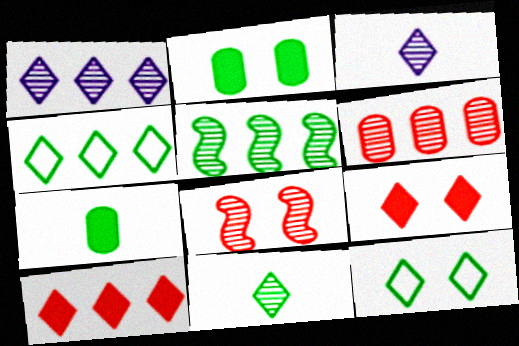[[1, 4, 10], 
[1, 5, 6], 
[3, 4, 9], 
[3, 10, 12], 
[5, 7, 12]]